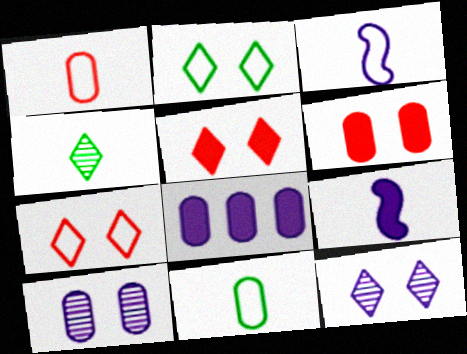[[1, 4, 9], 
[2, 5, 12], 
[3, 8, 12]]